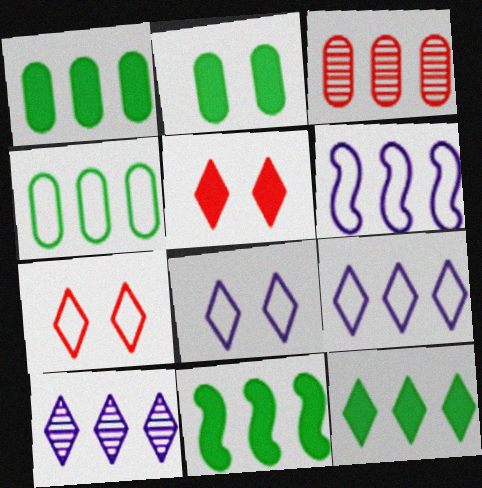[[1, 11, 12], 
[3, 6, 12], 
[3, 9, 11]]